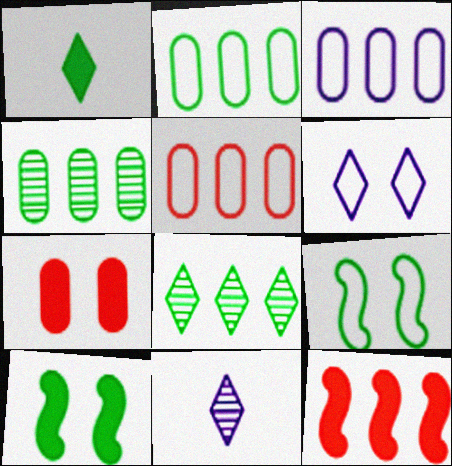[[1, 4, 9], 
[2, 3, 5], 
[3, 8, 12], 
[5, 10, 11]]